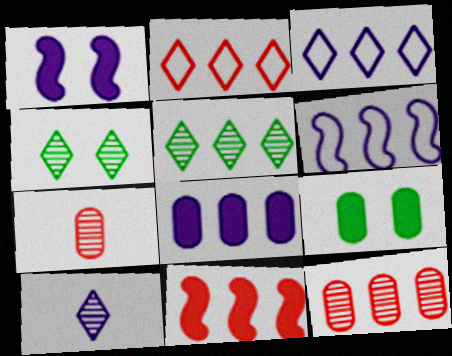[[2, 11, 12]]